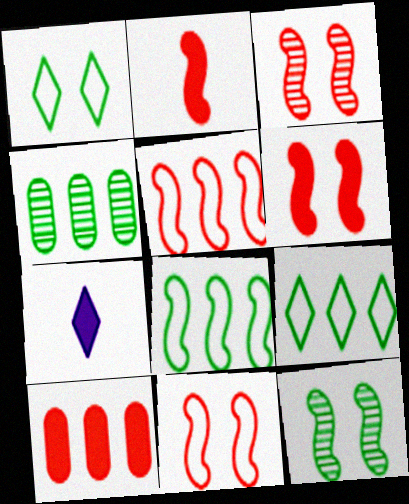[[2, 3, 5], 
[3, 6, 11], 
[4, 7, 11]]